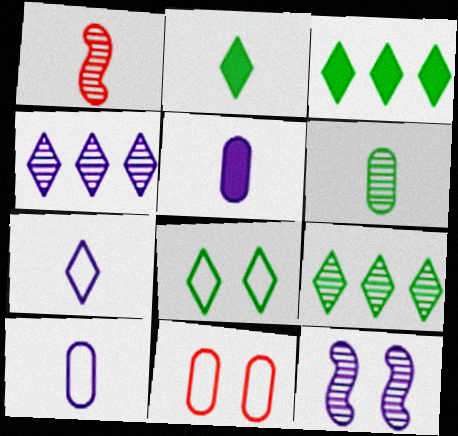[[1, 2, 10], 
[2, 8, 9]]